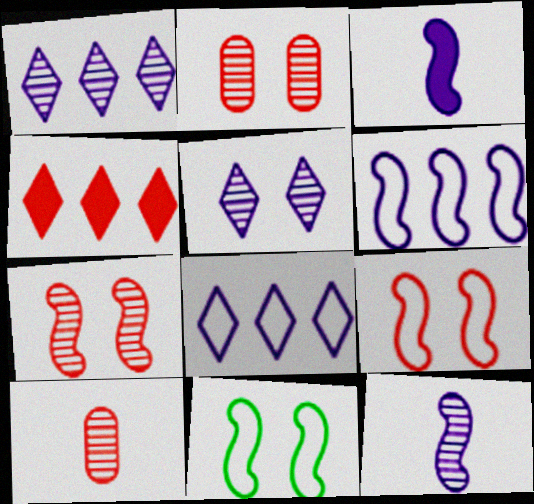[[4, 9, 10]]